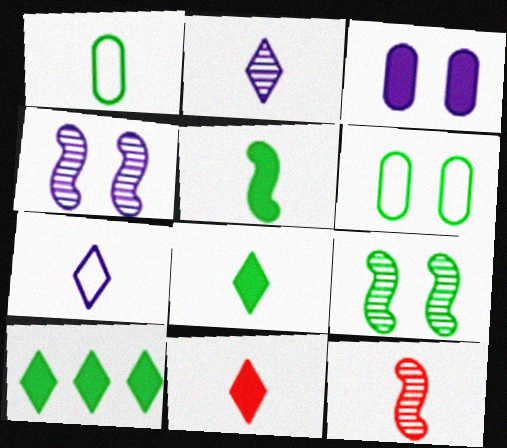[[1, 9, 10]]